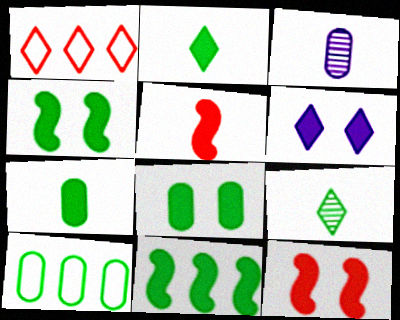[[1, 3, 4], 
[1, 6, 9], 
[2, 8, 11], 
[4, 9, 10], 
[6, 8, 12]]